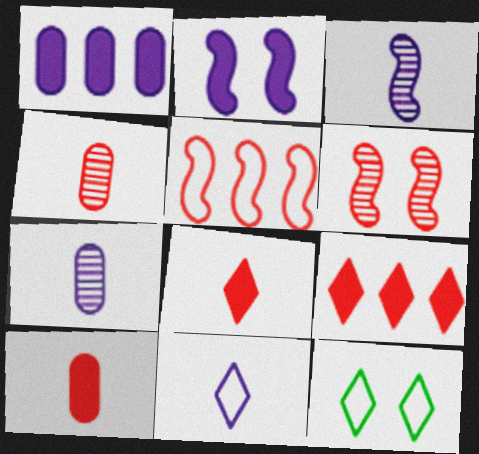[]